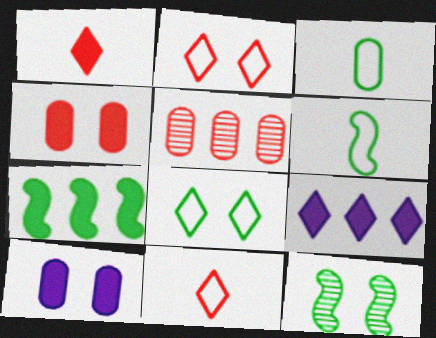[[1, 7, 10], 
[2, 10, 12], 
[3, 5, 10], 
[6, 7, 12]]